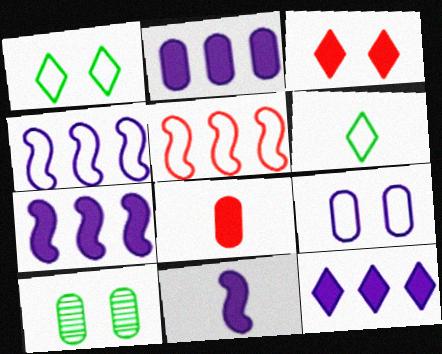[[2, 7, 12], 
[5, 6, 9]]